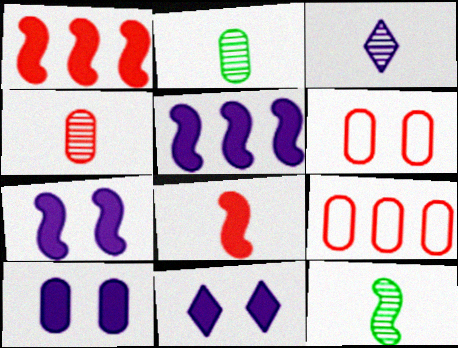[[2, 9, 10], 
[3, 4, 12], 
[7, 10, 11], 
[9, 11, 12]]